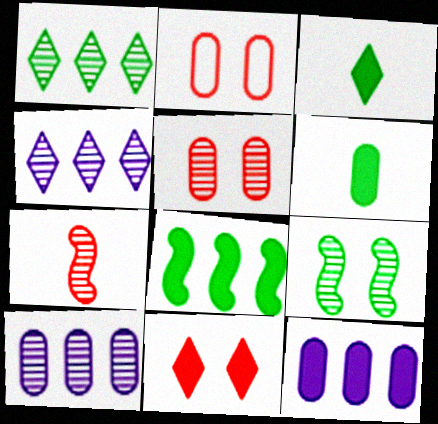[[2, 6, 10]]